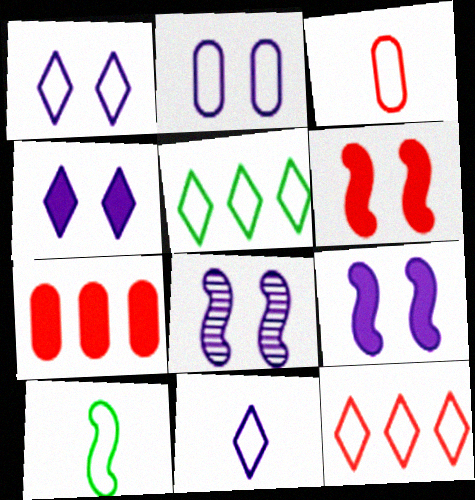[[2, 4, 8], 
[2, 10, 12], 
[3, 10, 11]]